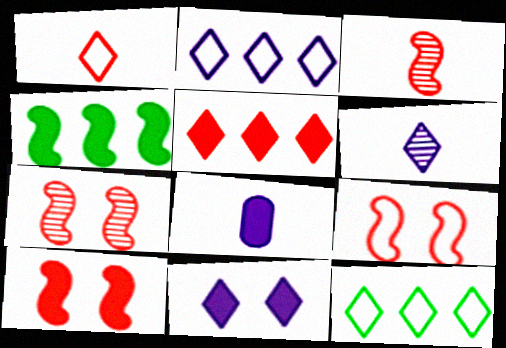[[2, 6, 11], 
[7, 8, 12], 
[7, 9, 10]]